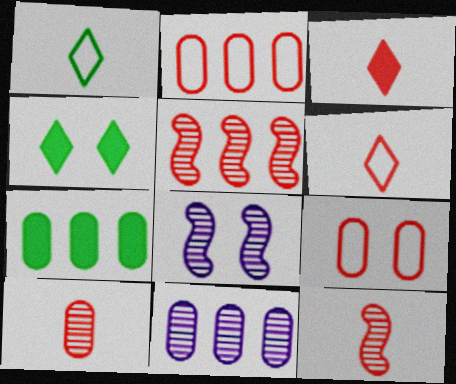[[2, 7, 11], 
[3, 5, 9], 
[4, 8, 9], 
[6, 7, 8]]